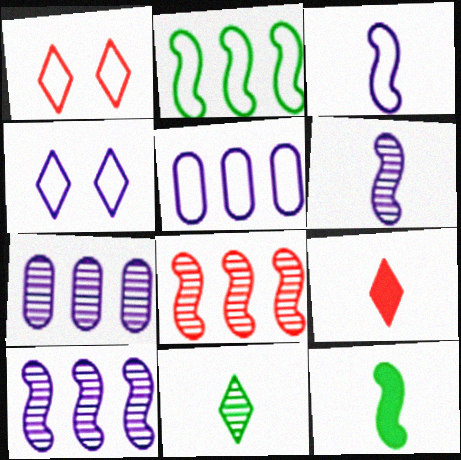[[1, 7, 12], 
[3, 4, 5]]